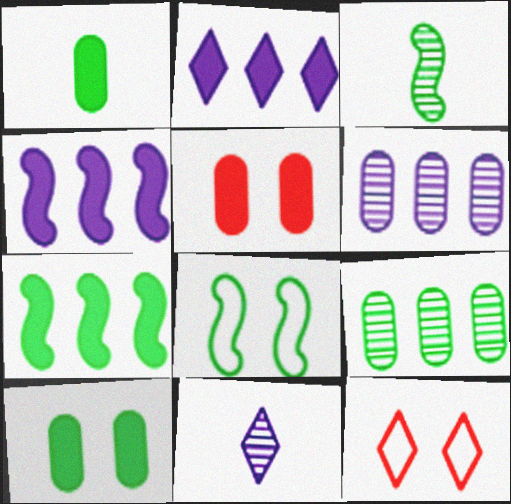[[3, 7, 8]]